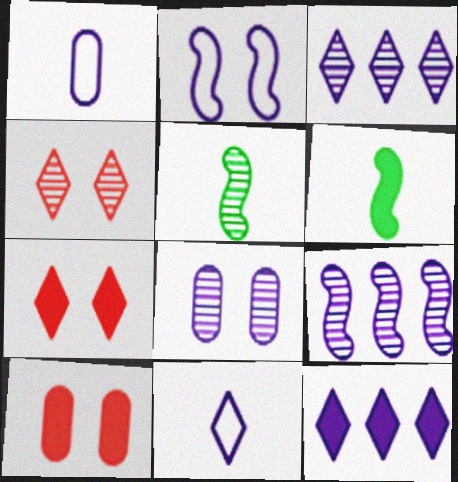[[6, 10, 12]]